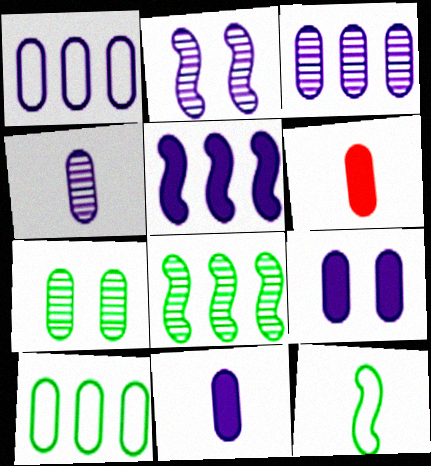[[1, 4, 9], 
[1, 6, 7]]